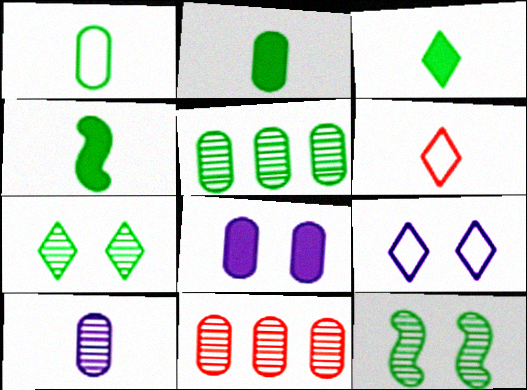[[1, 8, 11], 
[2, 3, 4], 
[4, 6, 10], 
[4, 9, 11]]